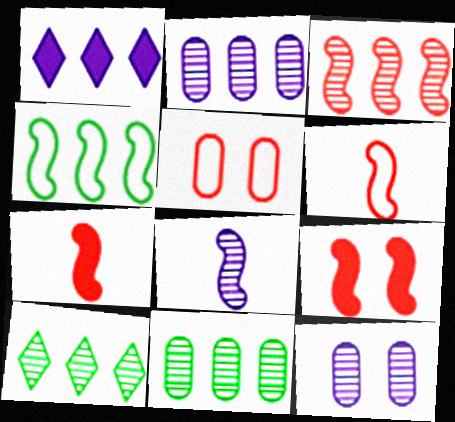[[2, 3, 10], 
[3, 6, 9], 
[4, 8, 9]]